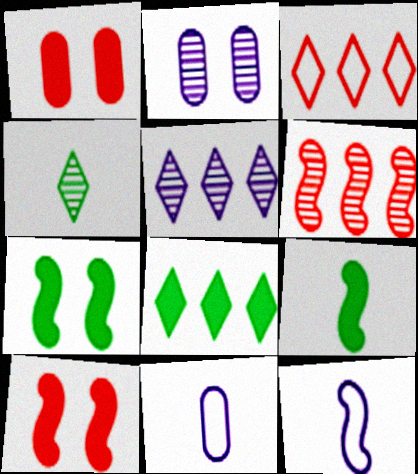[[2, 3, 9], 
[2, 4, 6], 
[3, 5, 8], 
[6, 7, 12]]